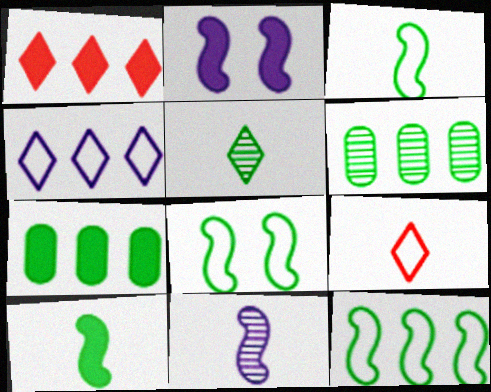[[2, 6, 9], 
[3, 8, 12], 
[5, 7, 8]]